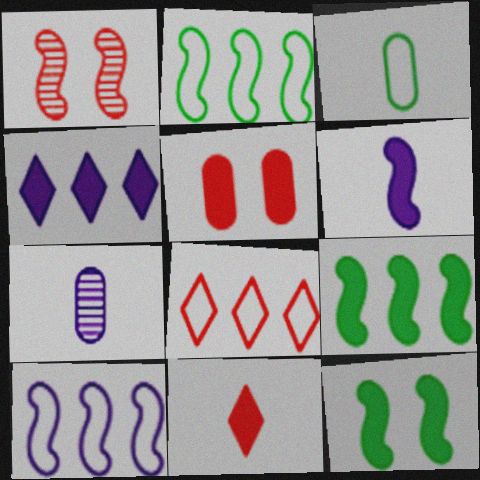[[1, 2, 6], 
[1, 3, 4], 
[7, 8, 12]]